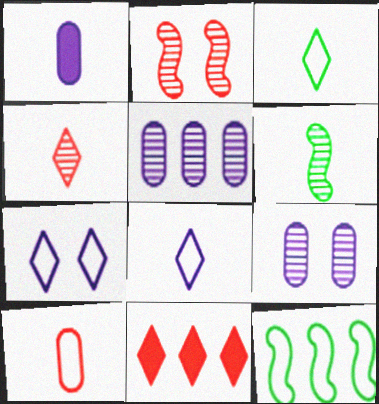[[2, 10, 11], 
[5, 11, 12], 
[7, 10, 12]]